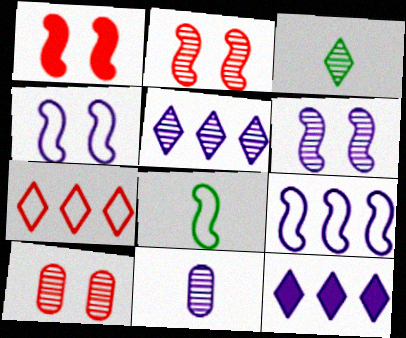[[4, 11, 12], 
[5, 6, 11], 
[8, 10, 12]]